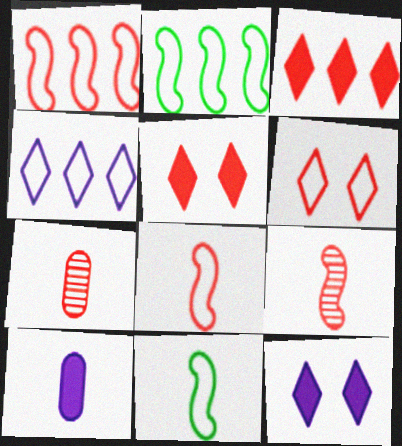[[1, 5, 7], 
[2, 7, 12]]